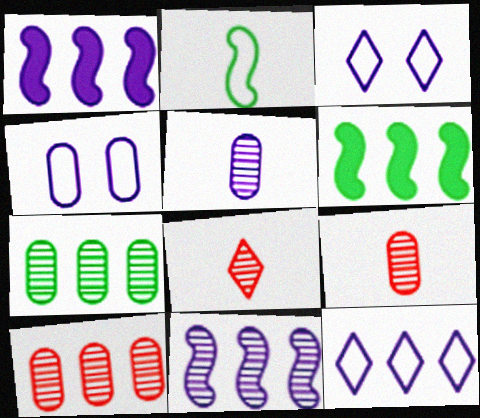[[1, 3, 5], 
[3, 6, 9], 
[4, 6, 8], 
[6, 10, 12]]